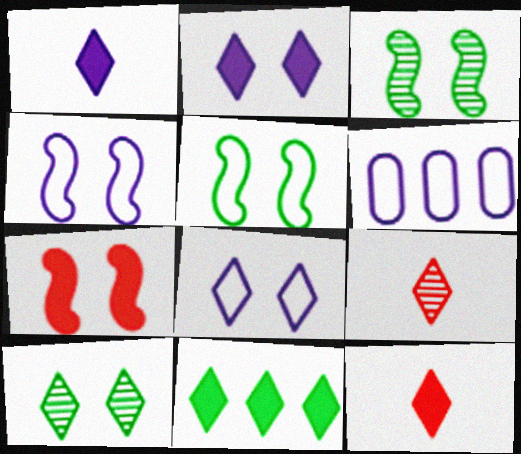[[2, 11, 12], 
[3, 4, 7], 
[3, 6, 12], 
[8, 9, 11]]